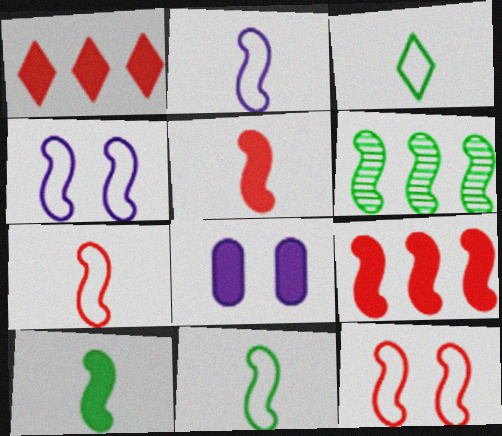[[1, 8, 10], 
[2, 7, 11], 
[4, 5, 6]]